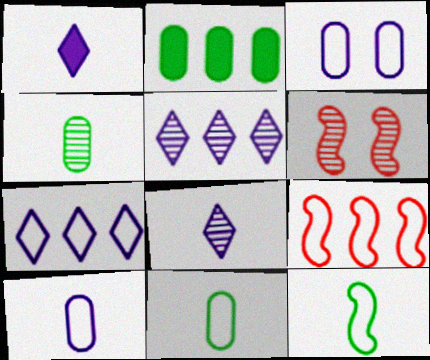[[2, 5, 9], 
[4, 5, 6]]